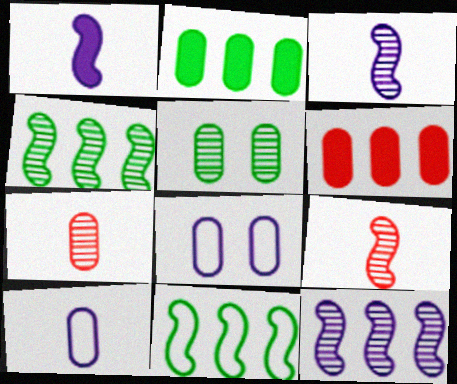[[2, 7, 8], 
[5, 6, 10]]